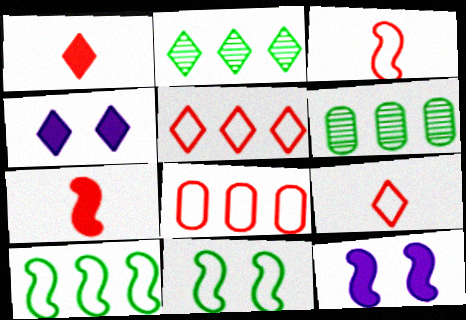[[2, 4, 9], 
[3, 4, 6], 
[6, 9, 12]]